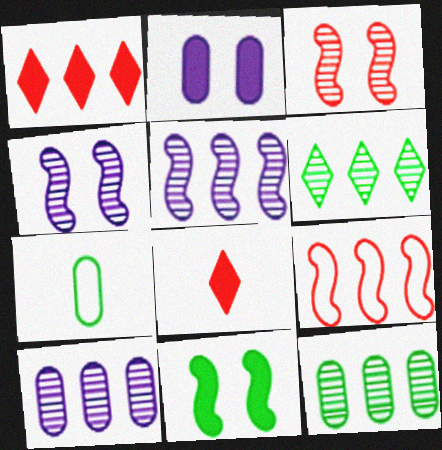[[1, 4, 7], 
[6, 7, 11]]